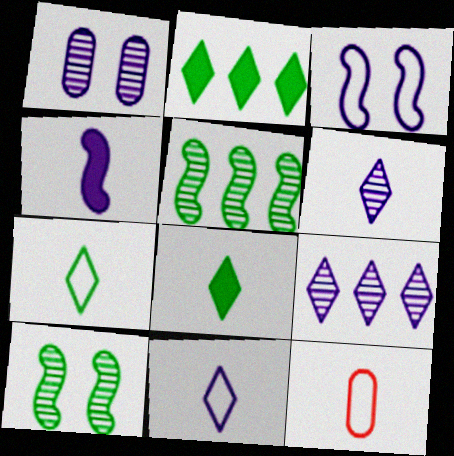[]